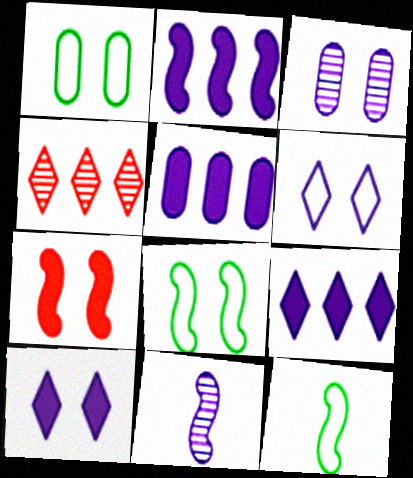[[2, 5, 9], 
[5, 6, 11]]